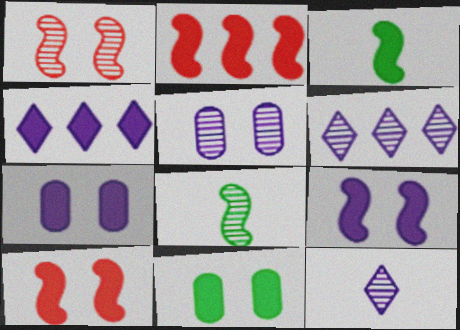[[2, 3, 9]]